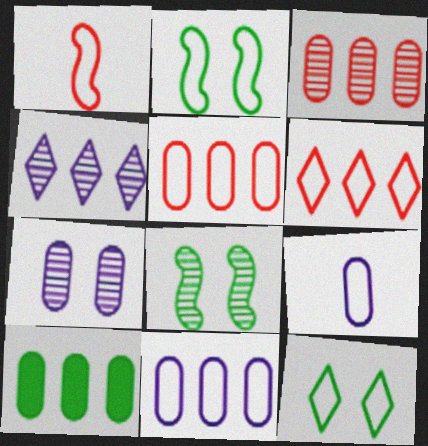[[1, 11, 12], 
[2, 6, 9], 
[3, 10, 11]]